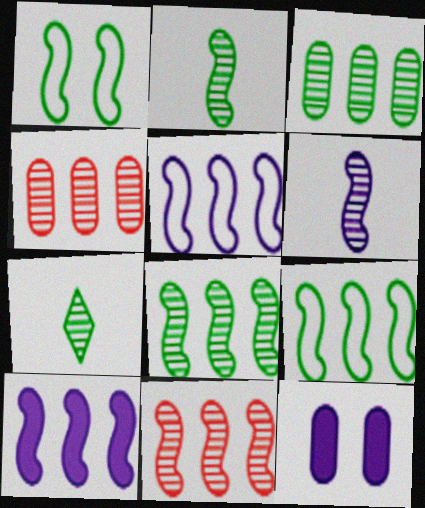[[9, 10, 11]]